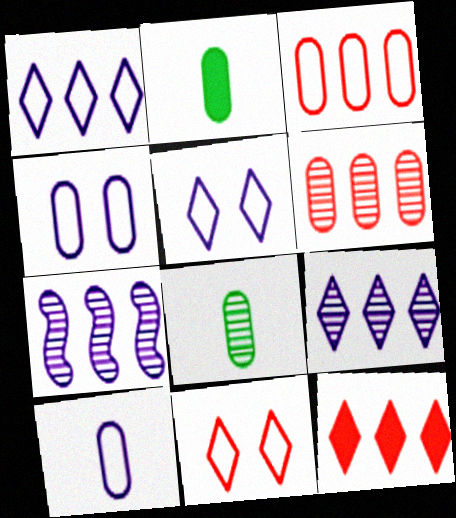[[2, 4, 6], 
[2, 7, 11]]